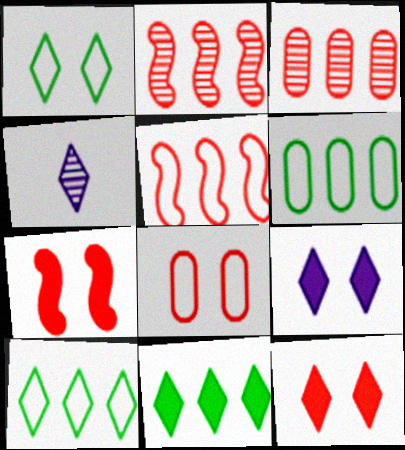[[4, 6, 7], 
[4, 10, 12]]